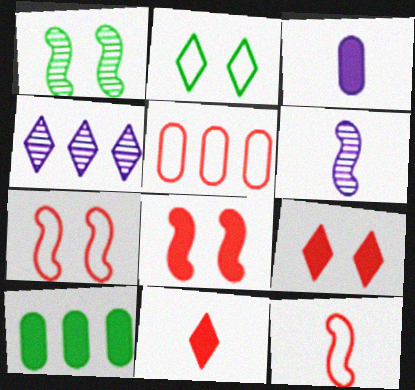[[2, 4, 11]]